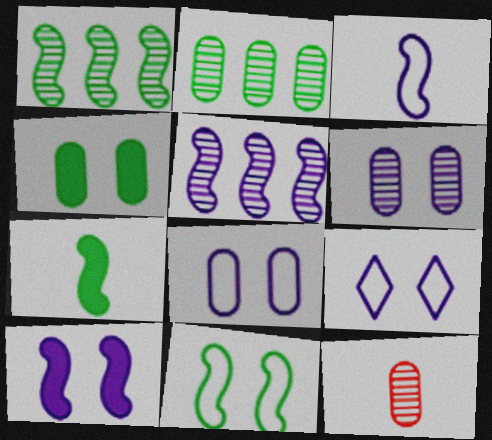[[1, 7, 11], 
[2, 6, 12], 
[3, 5, 10], 
[6, 9, 10]]